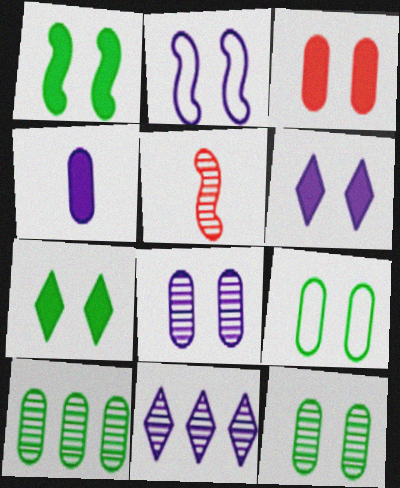[[1, 3, 6], 
[2, 4, 11], 
[2, 6, 8], 
[3, 8, 9], 
[5, 11, 12]]